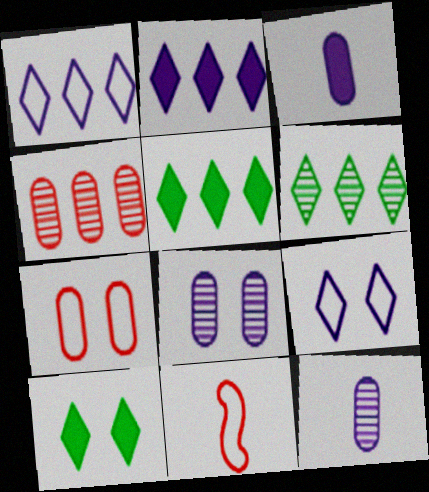[[5, 8, 11]]